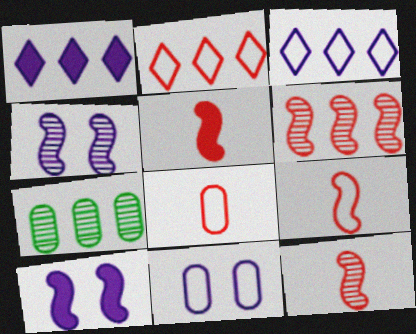[[5, 9, 12]]